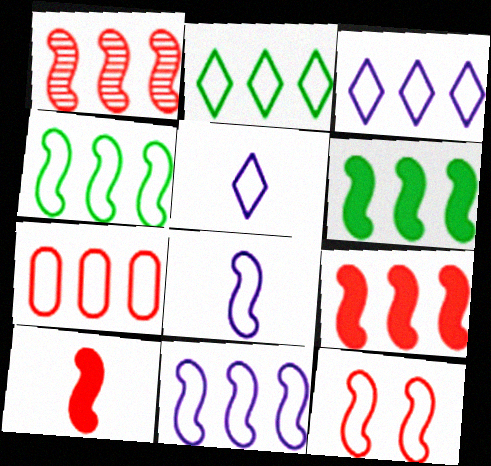[[1, 6, 11], 
[1, 10, 12], 
[2, 7, 11], 
[3, 4, 7], 
[4, 8, 12]]